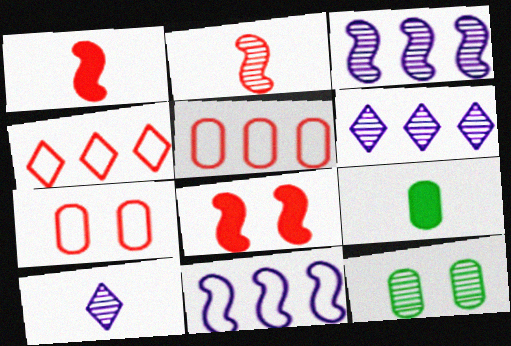[[2, 6, 12]]